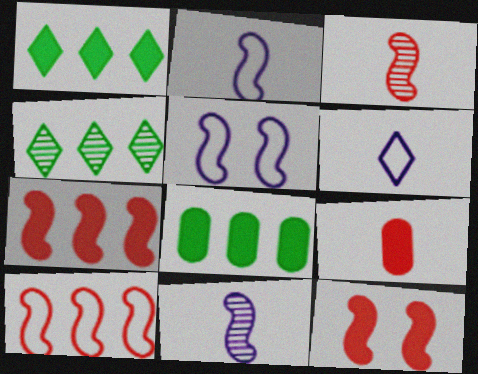[[3, 10, 12], 
[4, 5, 9]]